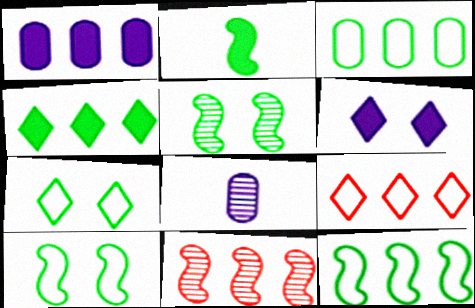[[2, 5, 12]]